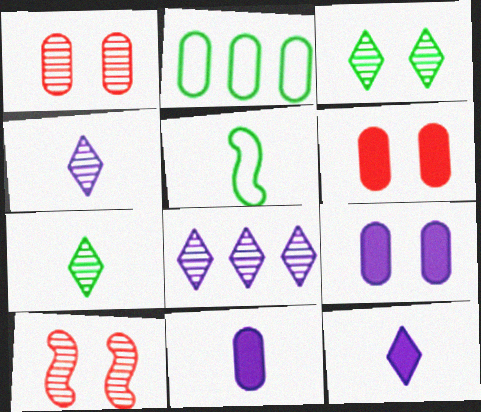[[1, 2, 11], 
[2, 10, 12], 
[5, 6, 8]]